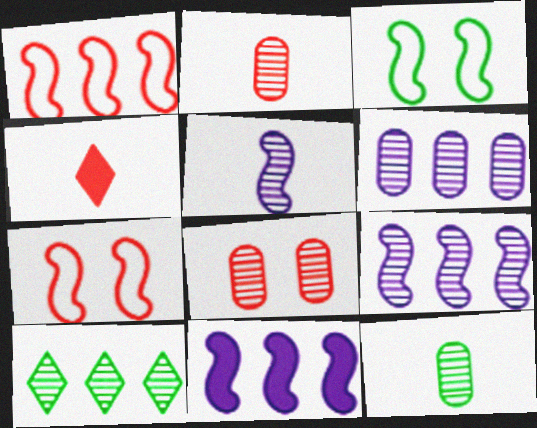[[1, 4, 8], 
[3, 4, 6], 
[5, 8, 10], 
[6, 8, 12]]